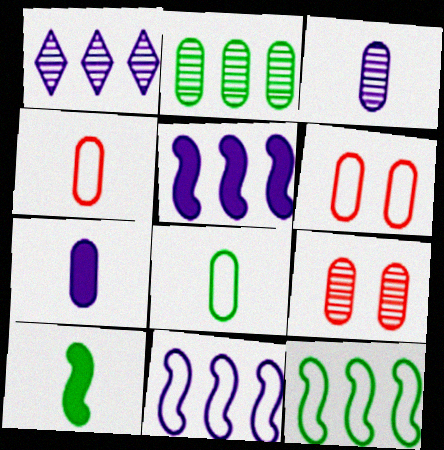[[1, 6, 10], 
[2, 3, 9], 
[2, 6, 7]]